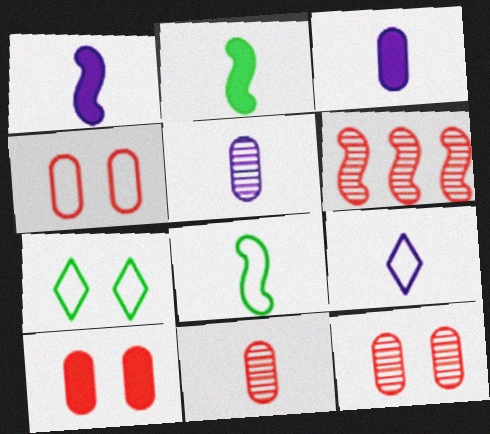[[1, 5, 9], 
[2, 9, 11], 
[3, 6, 7], 
[4, 10, 12]]